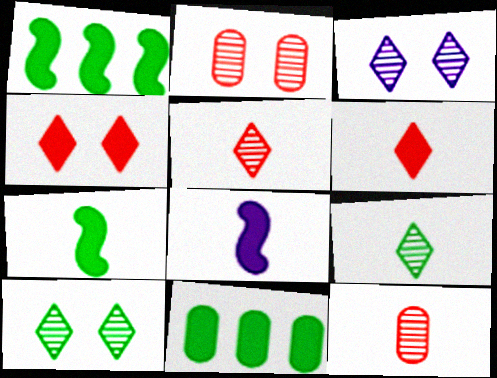[[4, 8, 11]]